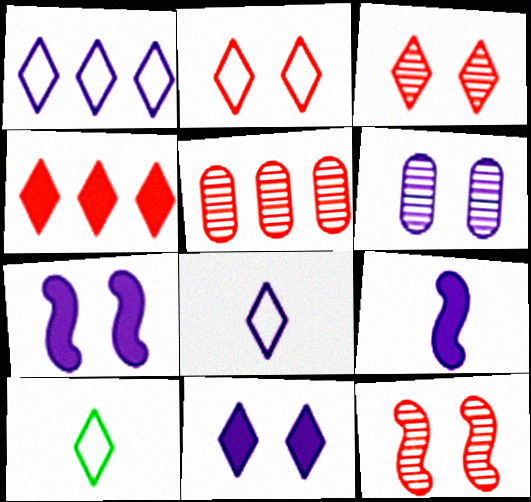[[1, 2, 10], 
[1, 6, 9], 
[5, 7, 10]]